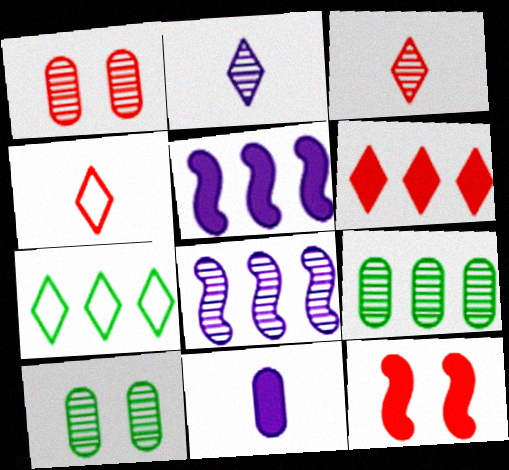[[3, 8, 10], 
[4, 5, 10]]